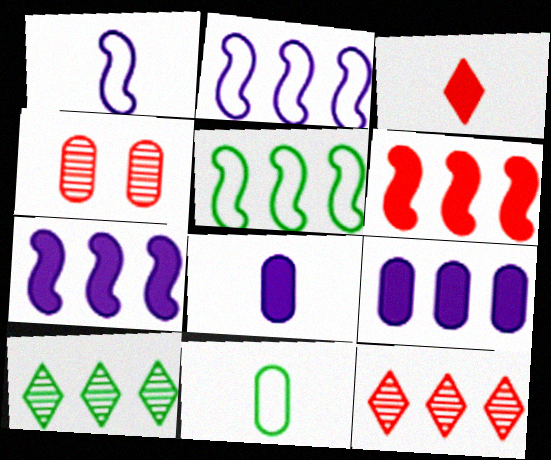[[4, 9, 11], 
[5, 9, 12]]